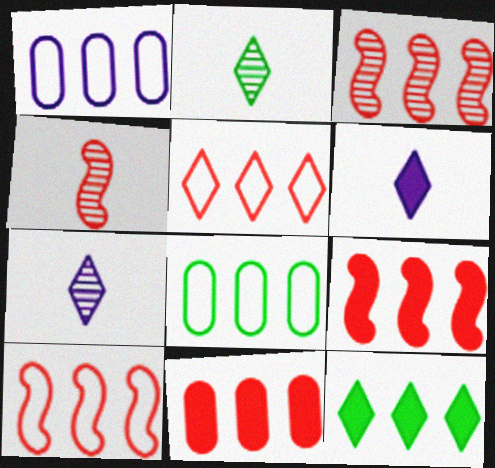[[1, 3, 12], 
[3, 5, 11], 
[3, 9, 10]]